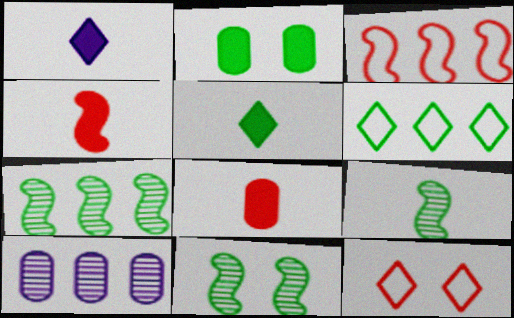[[2, 6, 9], 
[7, 9, 11]]